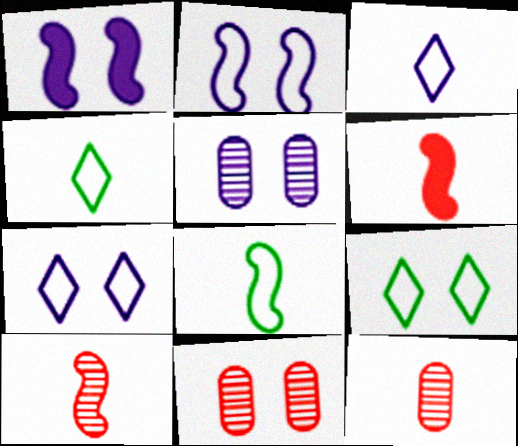[[1, 5, 7], 
[1, 9, 11]]